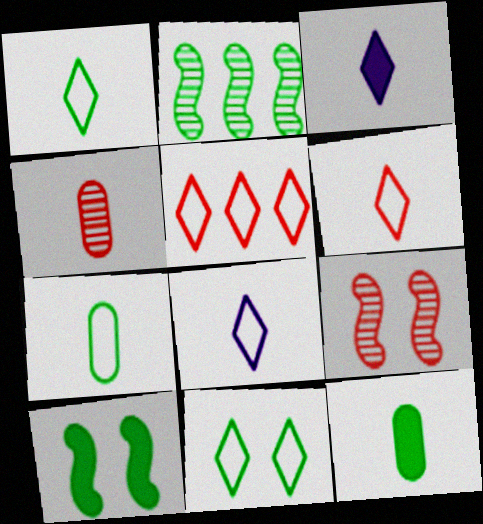[[1, 6, 8], 
[2, 11, 12], 
[5, 8, 11]]